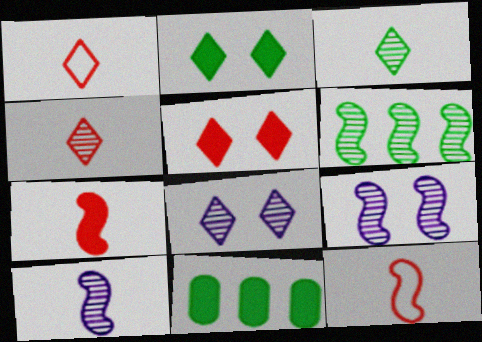[[1, 9, 11], 
[8, 11, 12]]